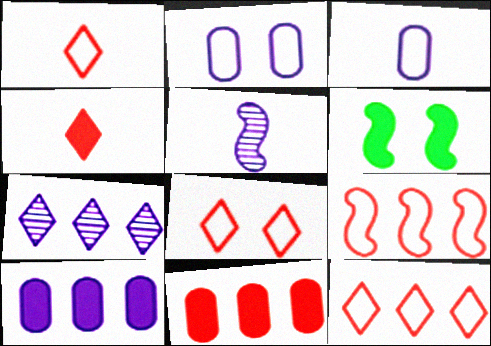[[1, 8, 12], 
[4, 6, 10], 
[5, 6, 9]]